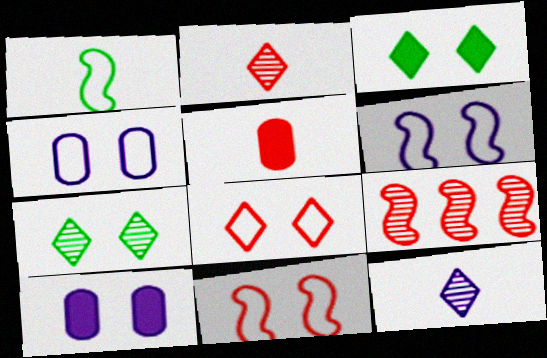[[1, 5, 12], 
[5, 8, 9], 
[7, 10, 11]]